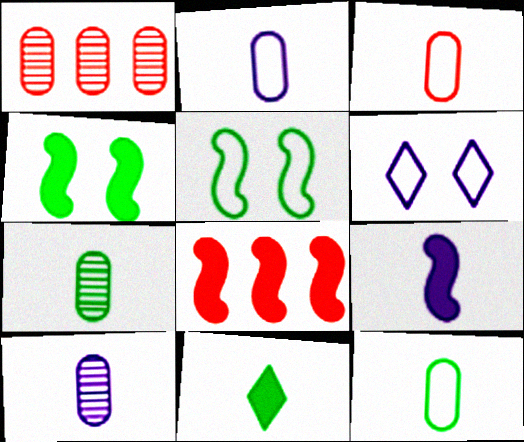[[2, 3, 12], 
[4, 8, 9], 
[6, 7, 8]]